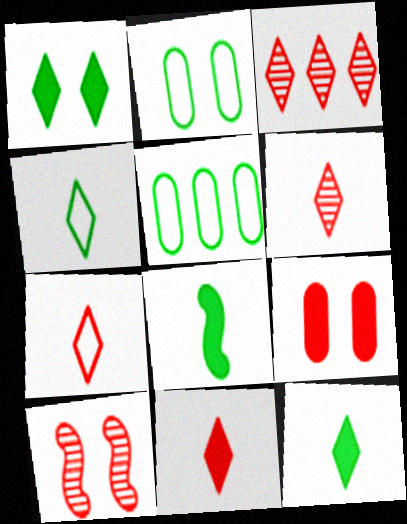[[6, 7, 11]]